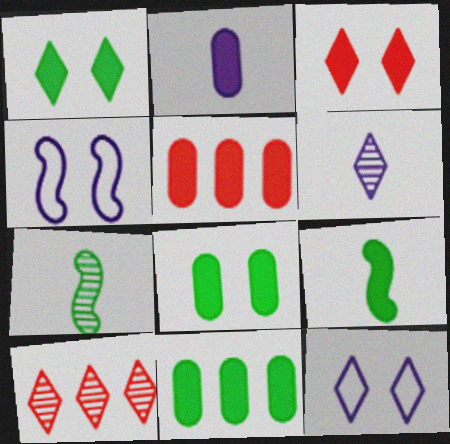[[1, 9, 11], 
[2, 5, 8], 
[5, 7, 12]]